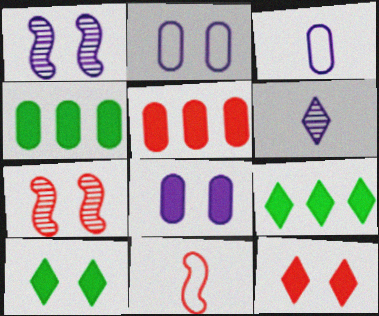[[2, 7, 10], 
[3, 7, 9]]